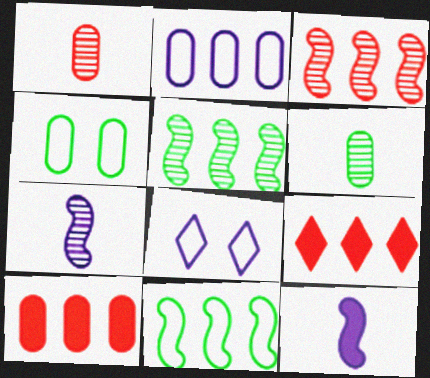[[2, 5, 9], 
[4, 7, 9]]